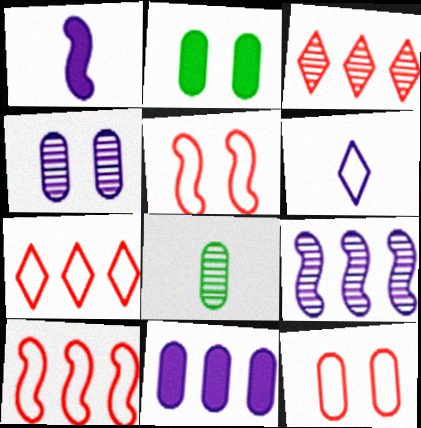[[2, 4, 12], 
[8, 11, 12]]